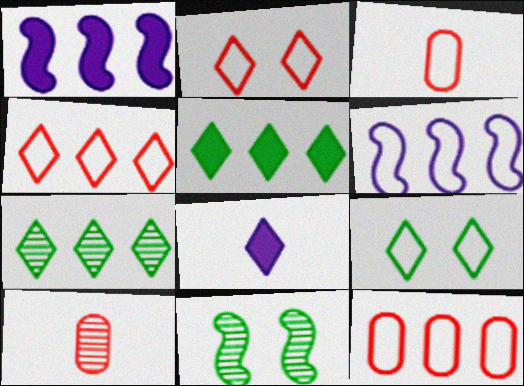[[1, 7, 12], 
[1, 9, 10], 
[2, 7, 8], 
[3, 6, 9], 
[8, 11, 12]]